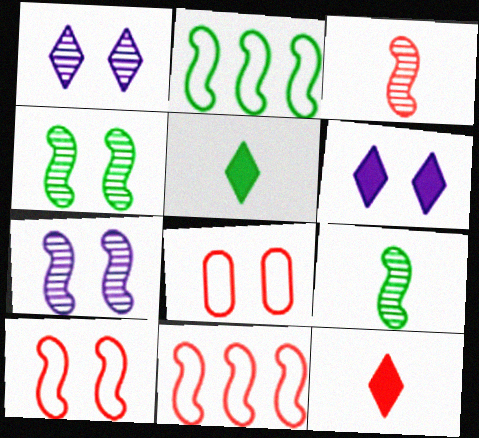[[4, 6, 8]]